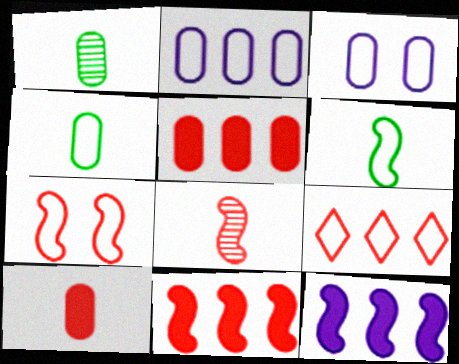[[1, 3, 5], 
[3, 6, 9], 
[7, 8, 11]]